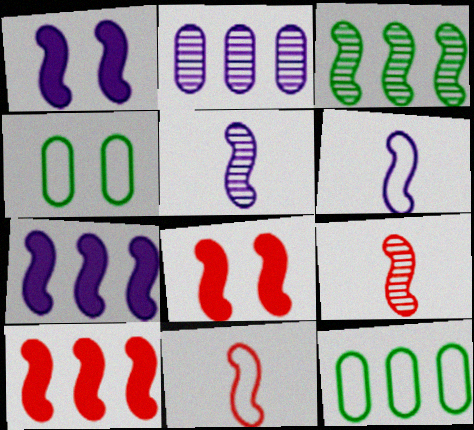[[1, 3, 11], 
[3, 6, 8]]